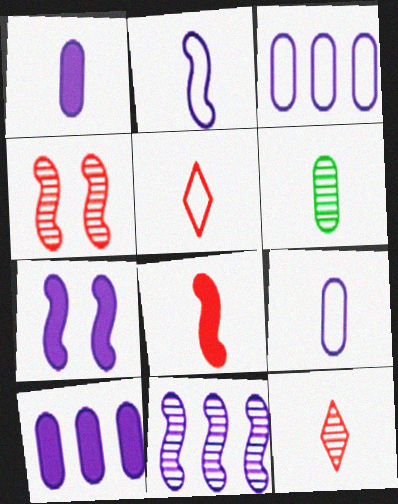[[2, 7, 11]]